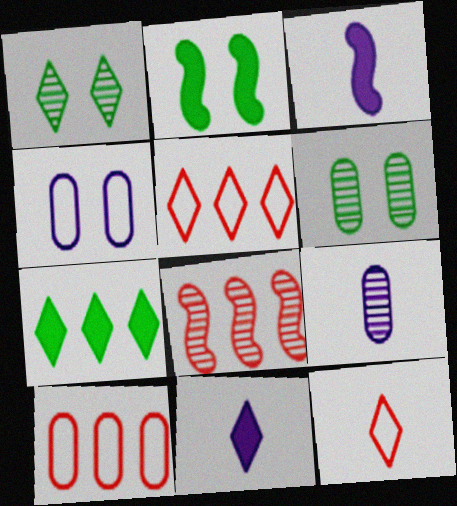[[1, 3, 10], 
[1, 5, 11], 
[1, 8, 9], 
[2, 5, 9], 
[3, 5, 6]]